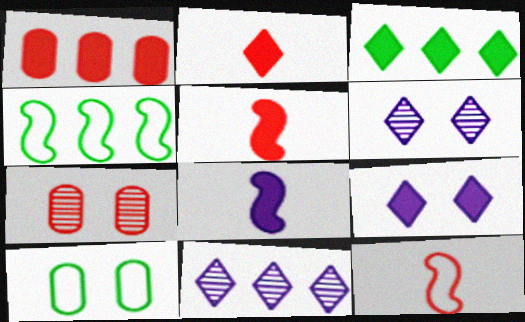[[1, 4, 11], 
[2, 3, 9], 
[5, 10, 11]]